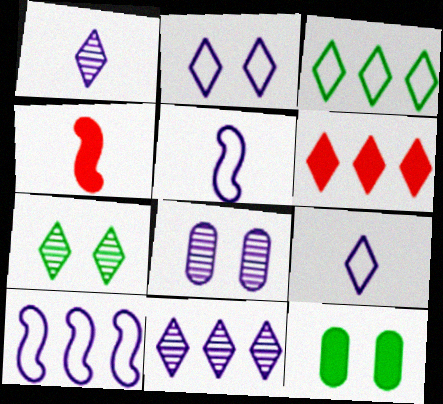[[3, 4, 8], 
[3, 6, 11], 
[6, 7, 9]]